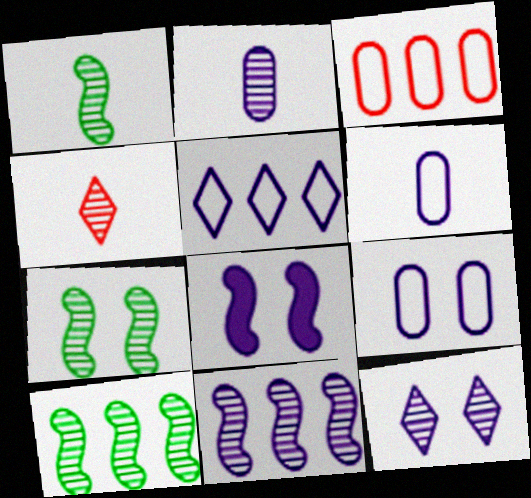[[1, 2, 4], 
[1, 7, 10], 
[2, 5, 8], 
[2, 11, 12], 
[8, 9, 12]]